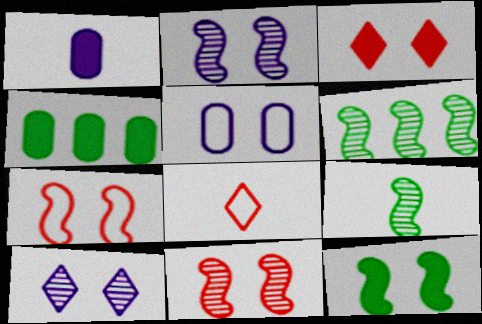[[1, 8, 9], 
[2, 4, 8], 
[2, 7, 12]]